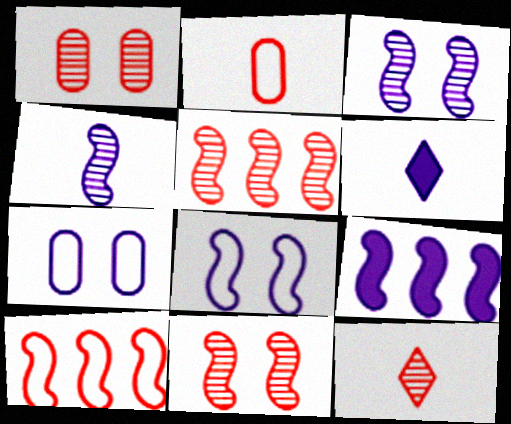[[1, 5, 12], 
[4, 8, 9]]